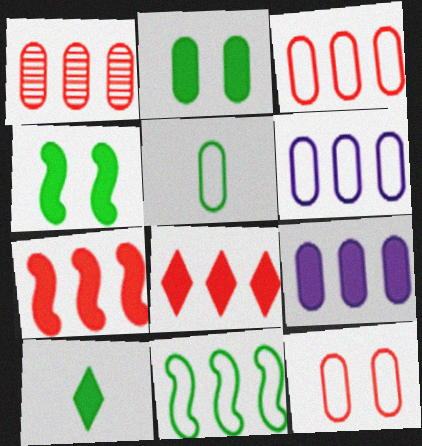[[5, 6, 12]]